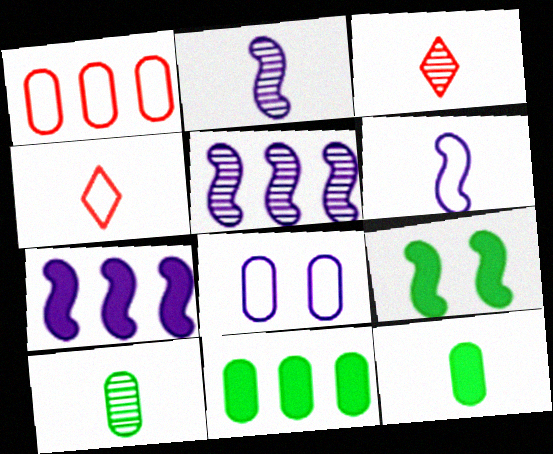[[2, 3, 10], 
[2, 4, 12], 
[3, 6, 12]]